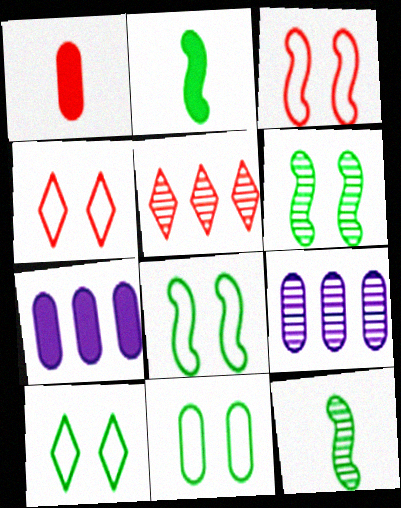[[1, 3, 5], 
[1, 9, 11], 
[2, 4, 9], 
[4, 7, 12], 
[8, 10, 11]]